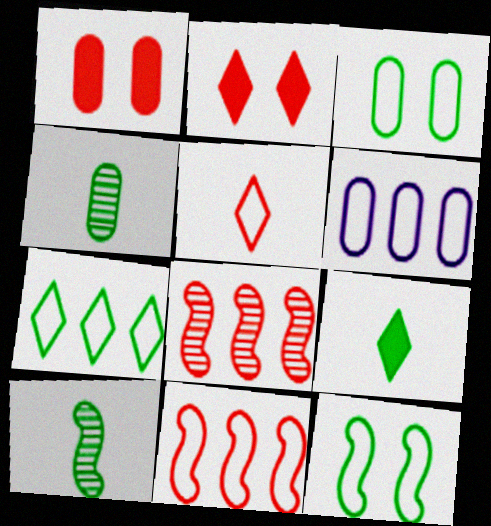[[1, 4, 6], 
[1, 5, 8], 
[2, 6, 10], 
[5, 6, 12], 
[6, 7, 11]]